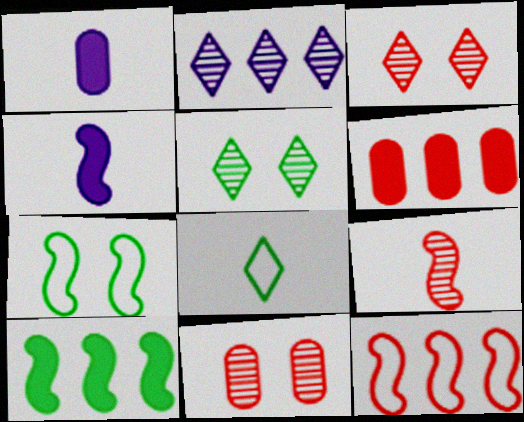[[1, 5, 12], 
[1, 8, 9]]